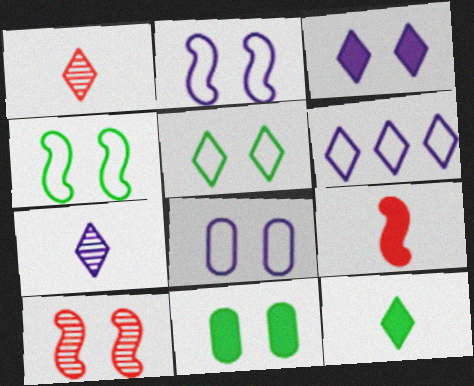[[3, 6, 7]]